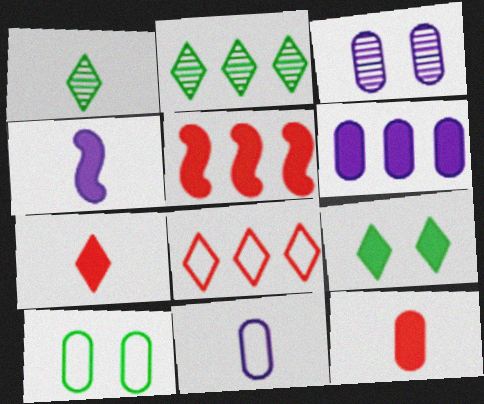[[3, 6, 11]]